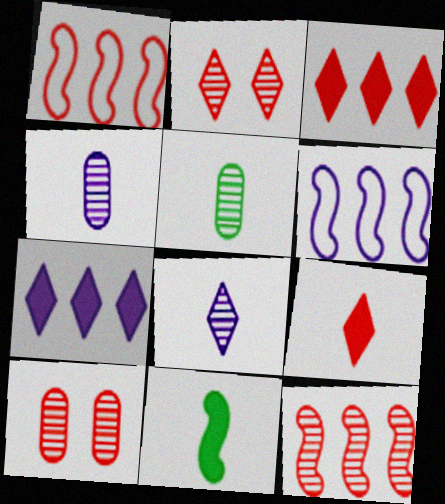[[1, 9, 10]]